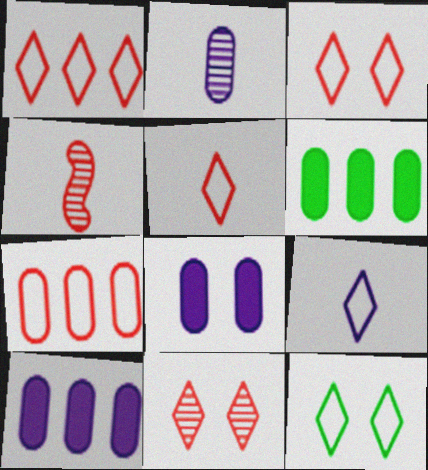[[1, 3, 5], 
[1, 9, 12], 
[4, 10, 12]]